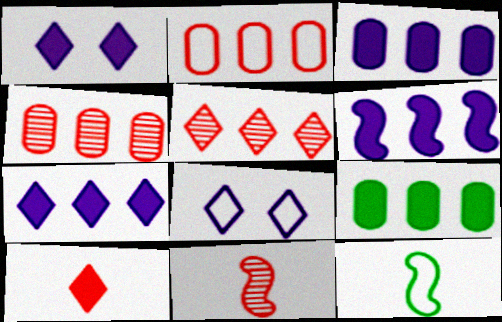[[1, 4, 12], 
[2, 8, 12], 
[3, 6, 7], 
[8, 9, 11]]